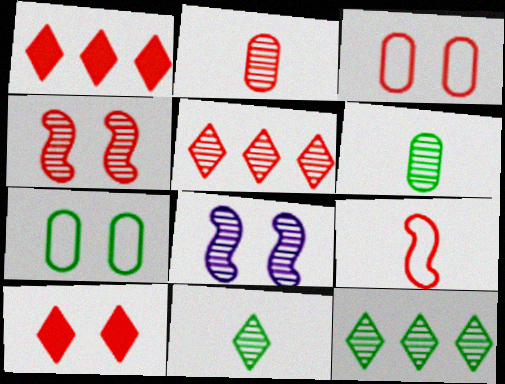[[2, 4, 5], 
[2, 8, 12], 
[3, 4, 10], 
[5, 6, 8], 
[7, 8, 10]]